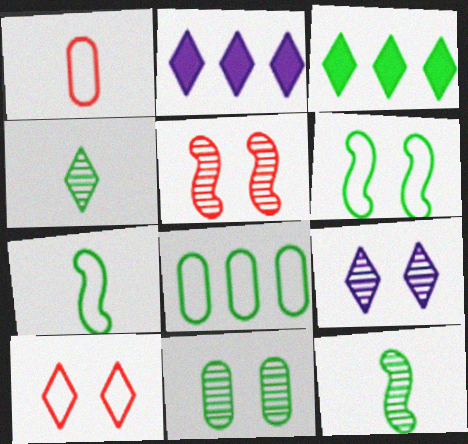[[2, 4, 10], 
[3, 7, 11], 
[5, 9, 11]]